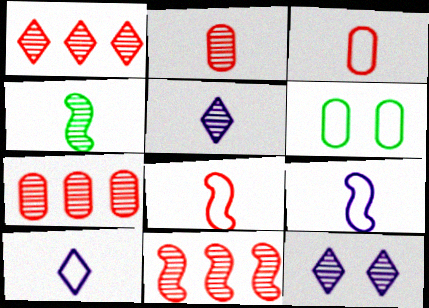[[1, 7, 11], 
[2, 4, 5], 
[4, 7, 12]]